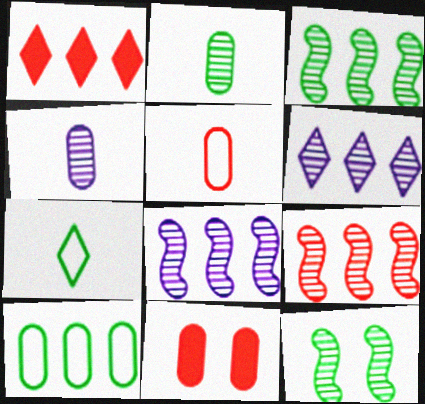[[1, 8, 10], 
[3, 8, 9], 
[4, 10, 11], 
[7, 8, 11]]